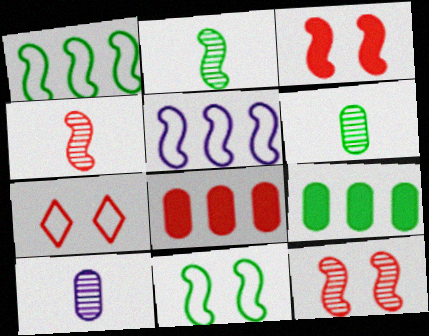[[2, 3, 5], 
[4, 7, 8]]